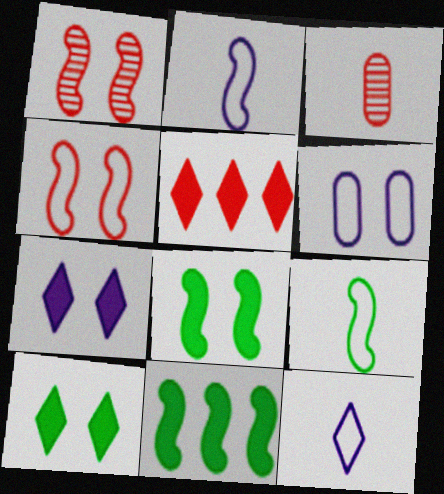[[1, 2, 11], 
[1, 6, 10], 
[3, 4, 5]]